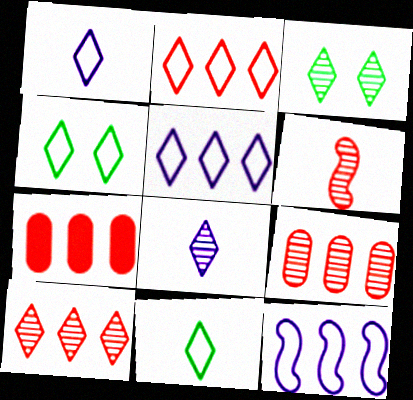[[1, 2, 4], 
[3, 8, 10]]